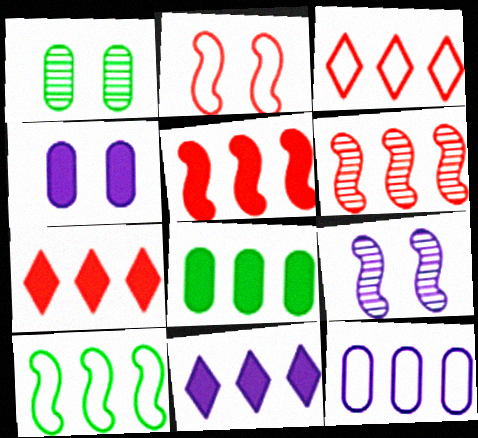[[3, 10, 12], 
[5, 8, 11]]